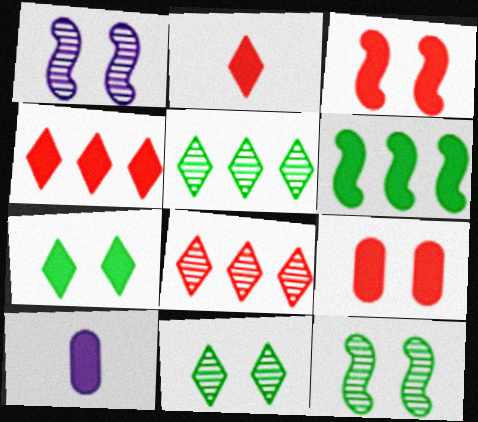[]